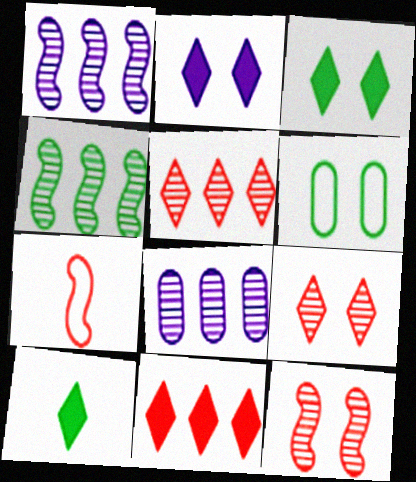[[2, 6, 12], 
[2, 10, 11], 
[3, 7, 8], 
[4, 5, 8], 
[4, 6, 10]]